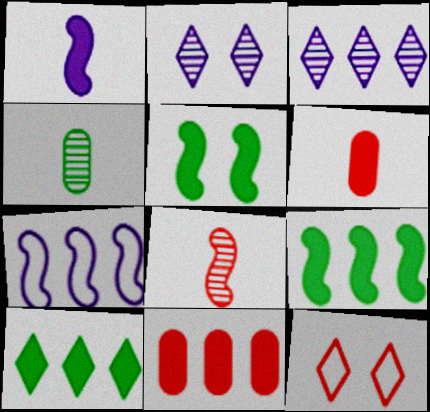[[5, 7, 8], 
[8, 11, 12]]